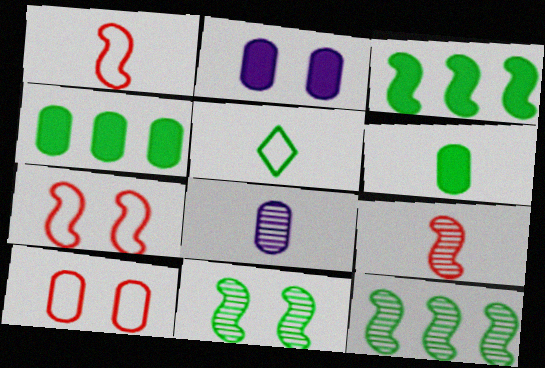[[4, 5, 11], 
[4, 8, 10]]